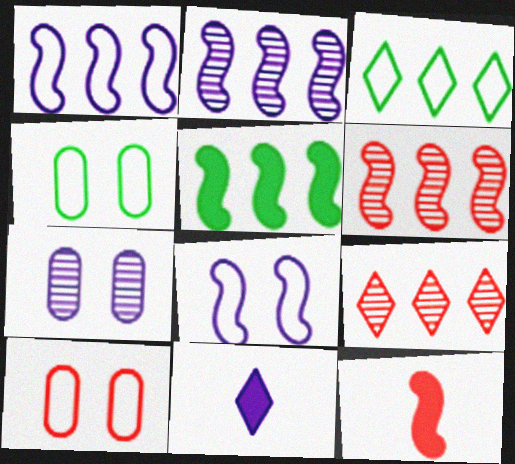[[1, 5, 6], 
[1, 7, 11], 
[3, 7, 12], 
[4, 6, 11], 
[9, 10, 12]]